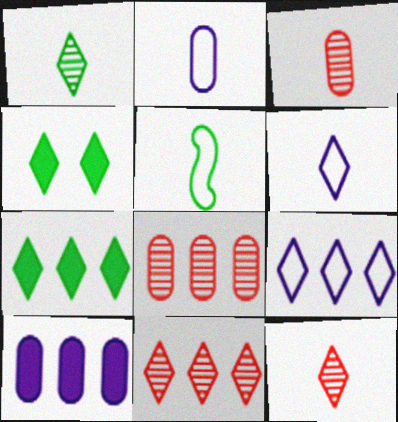[[4, 6, 11], 
[4, 9, 12], 
[7, 9, 11]]